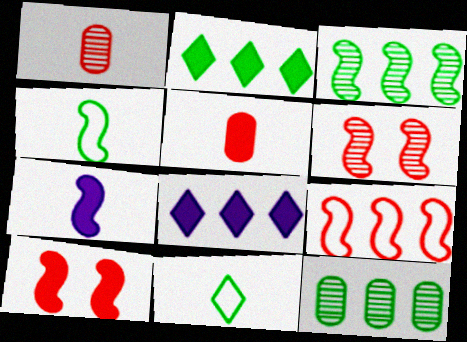[[1, 7, 11], 
[8, 9, 12]]